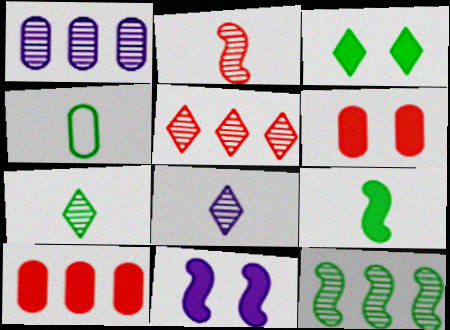[[1, 4, 6], 
[1, 5, 12], 
[3, 4, 12], 
[3, 6, 11], 
[4, 5, 11], 
[4, 7, 9]]